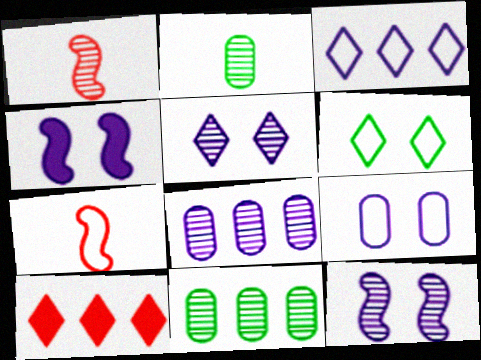[[1, 5, 11], 
[4, 5, 9]]